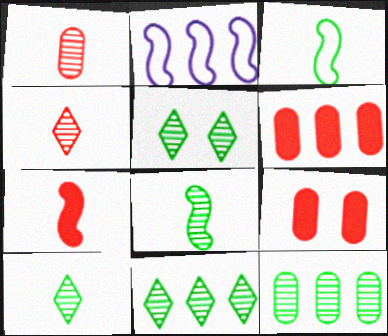[[2, 6, 11], 
[2, 9, 10], 
[5, 8, 12], 
[5, 10, 11]]